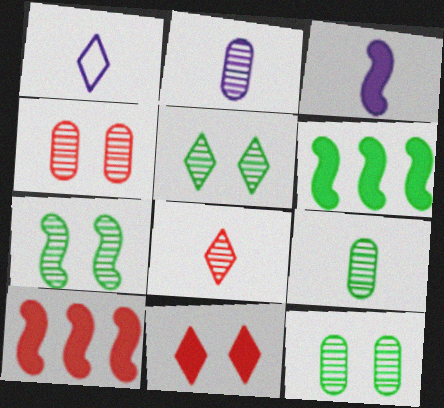[[1, 2, 3], 
[1, 4, 6], 
[1, 10, 12], 
[5, 7, 12]]